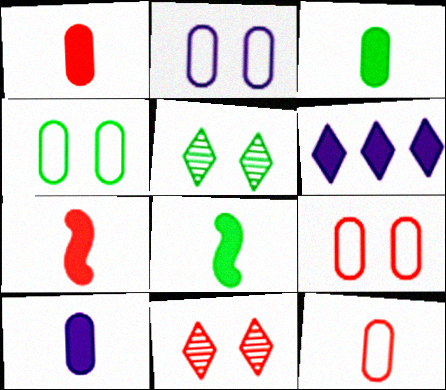[[1, 3, 10], 
[2, 4, 9]]